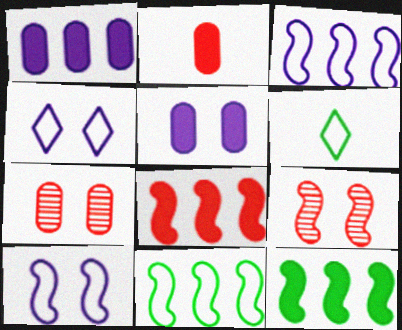[[1, 6, 9]]